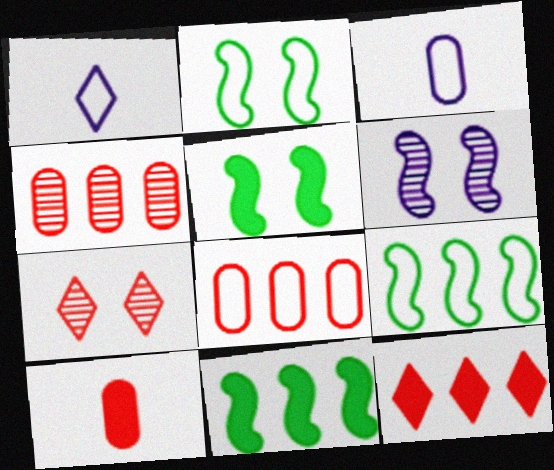[[1, 2, 8], 
[1, 4, 5], 
[3, 7, 11]]